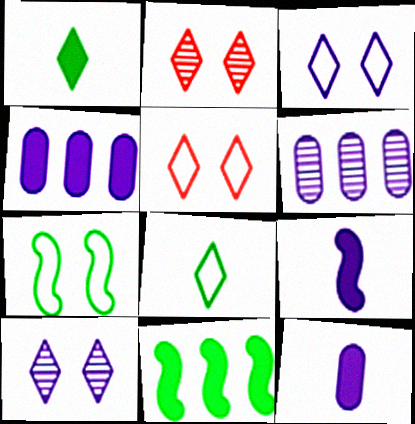[[3, 6, 9]]